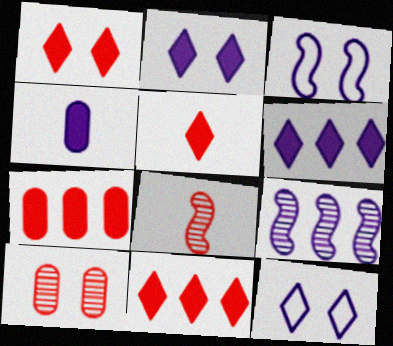[[1, 5, 11], 
[4, 9, 12]]